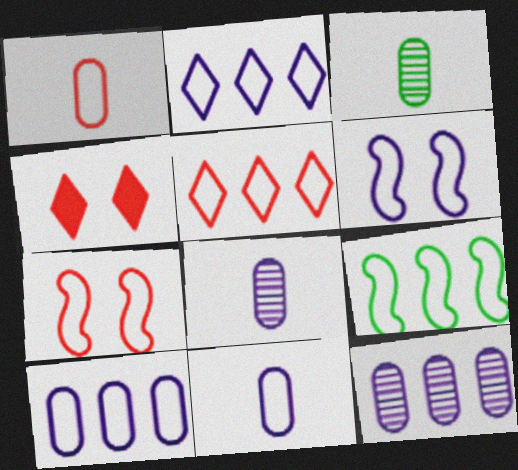[[1, 5, 7], 
[2, 6, 11], 
[4, 8, 9], 
[5, 9, 10]]